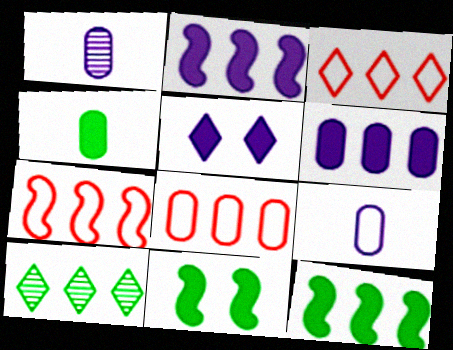[[1, 3, 11], 
[2, 8, 10], 
[3, 7, 8], 
[6, 7, 10]]